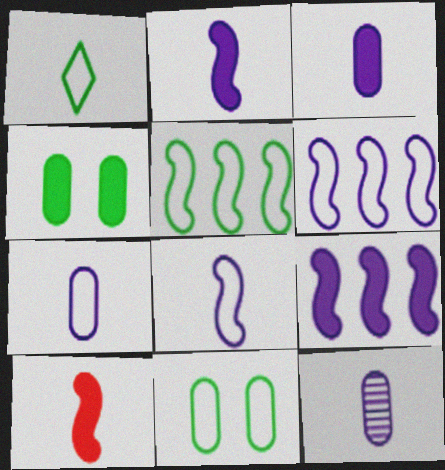[[1, 5, 11], 
[1, 10, 12], 
[3, 7, 12]]